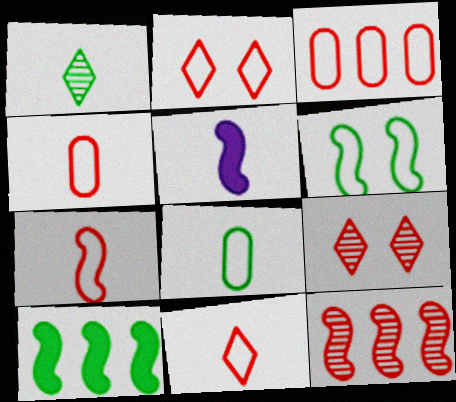[[1, 4, 5], 
[2, 3, 7], 
[4, 7, 11], 
[5, 6, 12]]